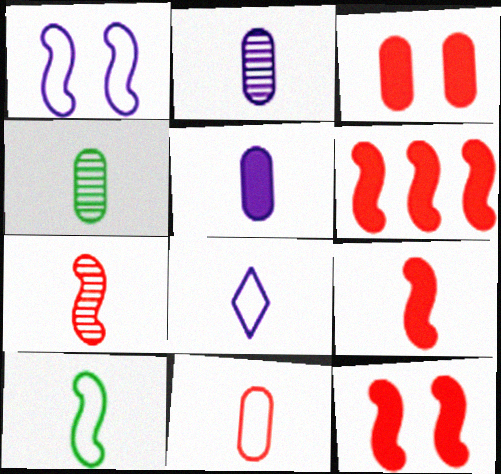[[4, 5, 11], 
[4, 8, 9], 
[6, 9, 12], 
[8, 10, 11]]